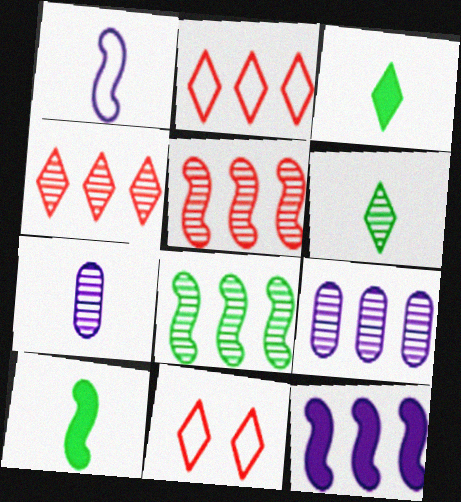[[4, 8, 9], 
[9, 10, 11]]